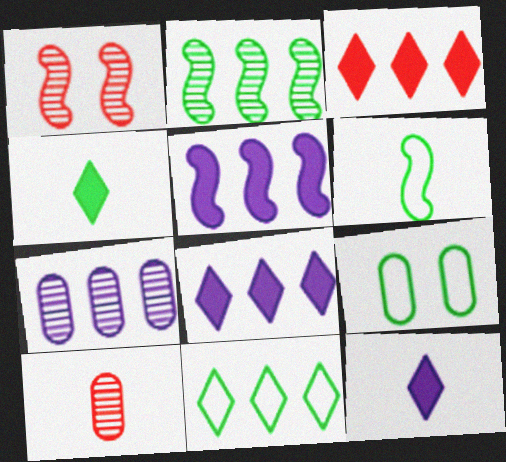[[1, 5, 6], 
[2, 4, 9], 
[6, 9, 11], 
[6, 10, 12]]